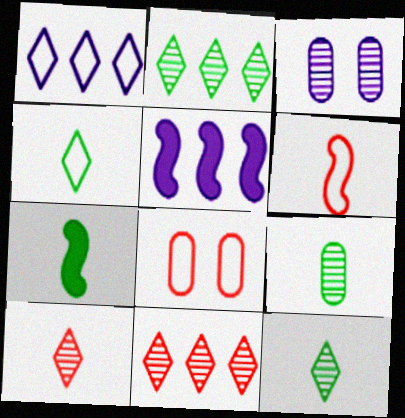[[4, 7, 9], 
[5, 8, 12]]